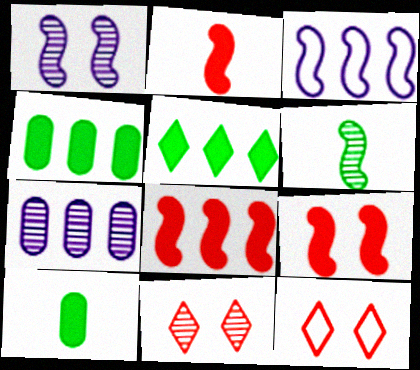[[2, 8, 9], 
[3, 6, 9], 
[3, 10, 11], 
[6, 7, 11]]